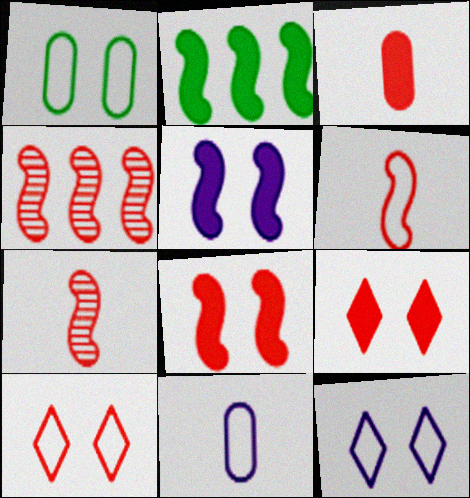[[3, 4, 10], 
[4, 6, 8]]